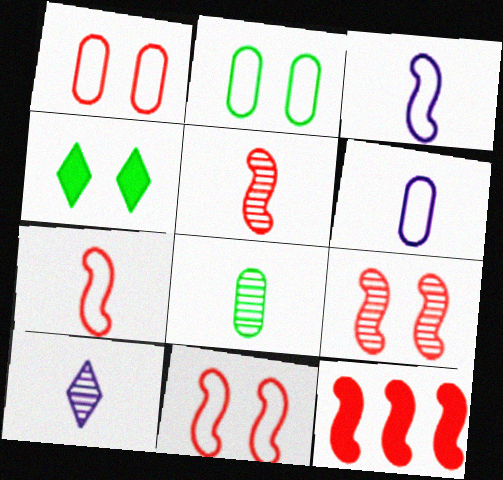[[2, 10, 12], 
[5, 8, 10], 
[5, 11, 12], 
[7, 9, 12]]